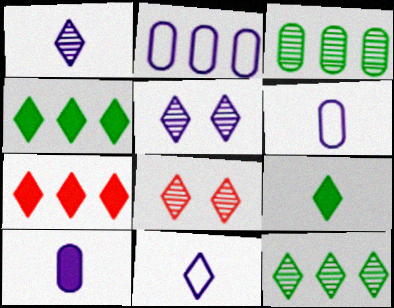[[1, 8, 12], 
[4, 8, 11]]